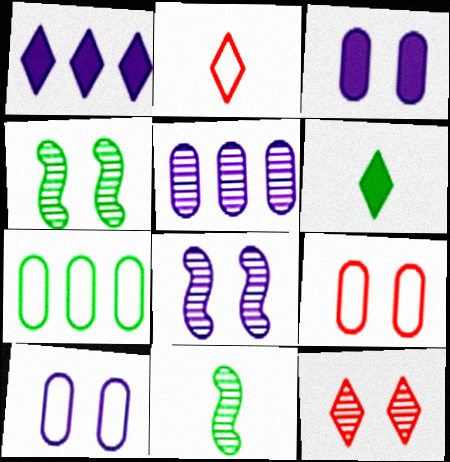[[1, 9, 11], 
[4, 6, 7], 
[5, 11, 12]]